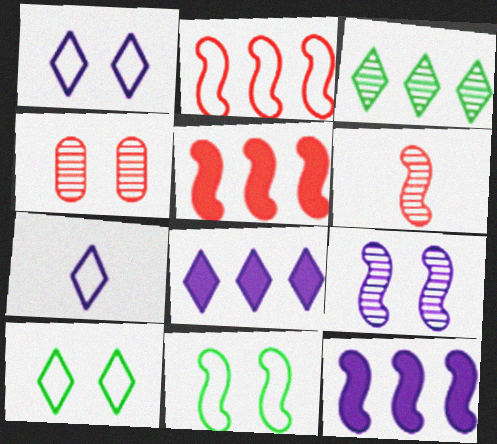[[6, 11, 12]]